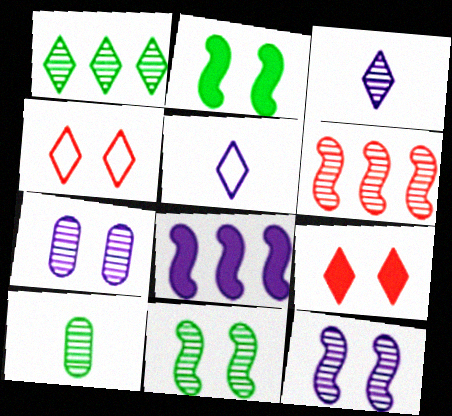[[1, 5, 9], 
[1, 10, 11], 
[2, 4, 7], 
[4, 8, 10], 
[5, 7, 8]]